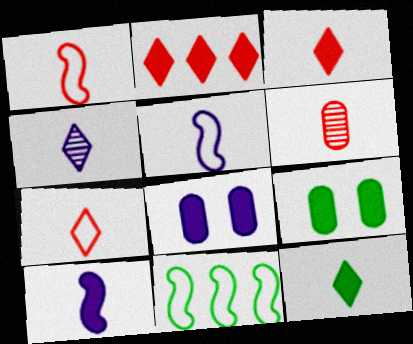[[1, 3, 6], 
[2, 9, 10], 
[4, 7, 12], 
[5, 6, 12]]